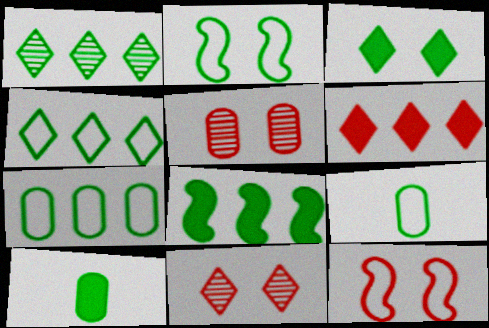[[1, 2, 10], 
[1, 7, 8], 
[2, 4, 9], 
[3, 8, 10]]